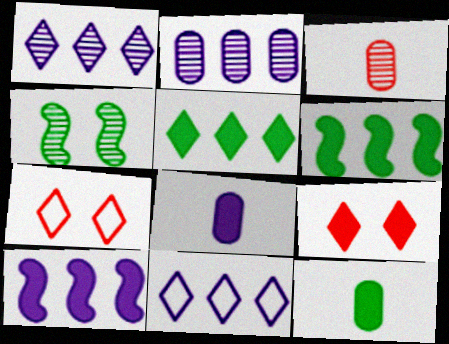[[1, 3, 4], 
[2, 10, 11], 
[6, 8, 9], 
[9, 10, 12]]